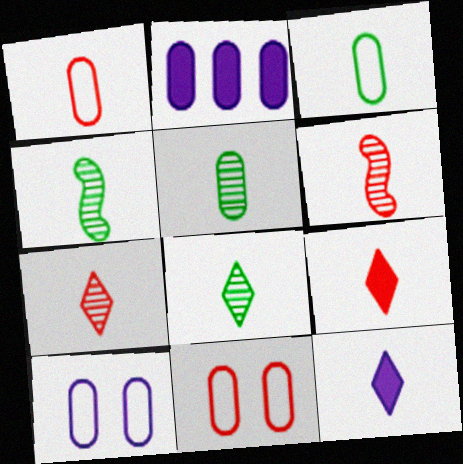[[1, 4, 12], 
[1, 6, 9], 
[2, 5, 11], 
[3, 6, 12], 
[4, 5, 8]]